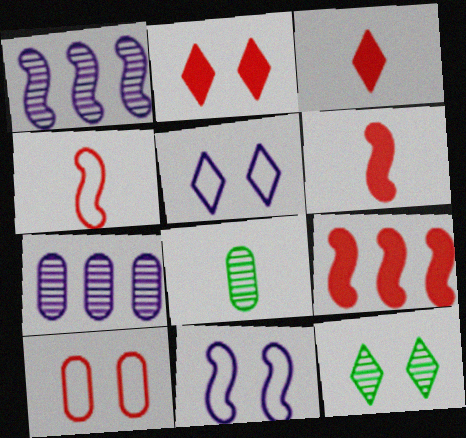[[2, 5, 12], 
[5, 8, 9]]